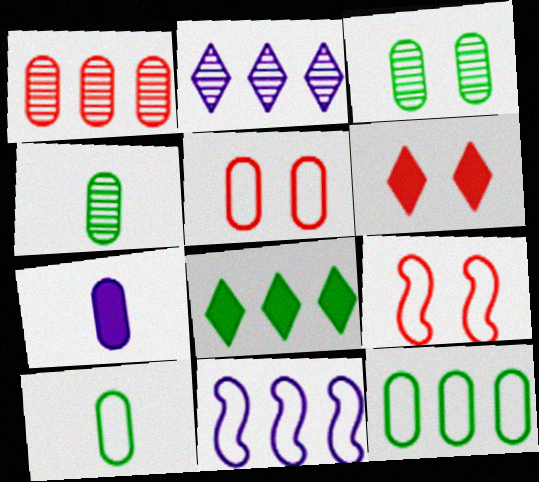[[1, 8, 11], 
[4, 6, 11]]